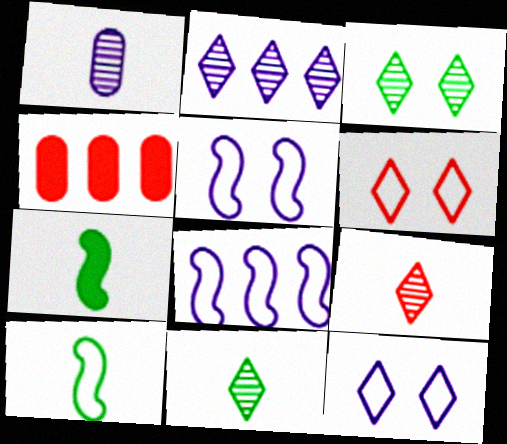[[2, 3, 9], 
[4, 5, 11]]